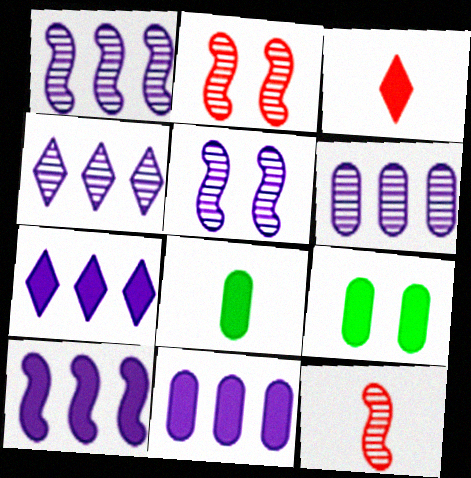[[1, 4, 6], 
[3, 9, 10], 
[7, 10, 11]]